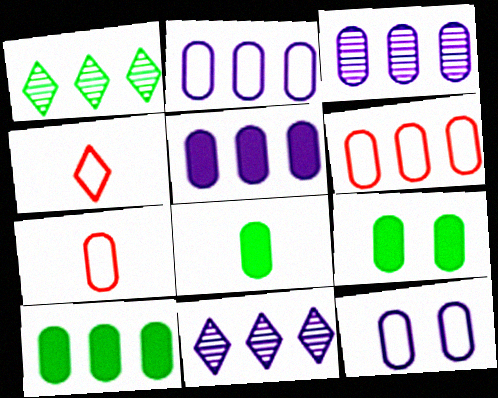[[2, 3, 5], 
[3, 6, 10], 
[3, 7, 9], 
[8, 9, 10]]